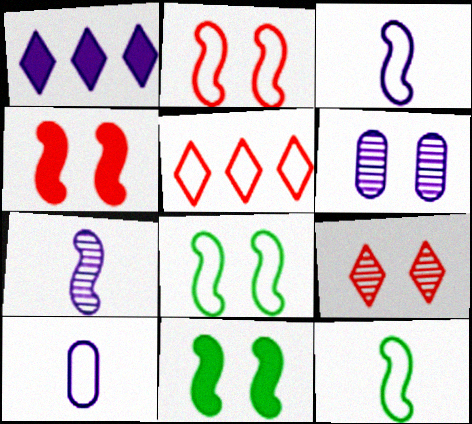[[1, 3, 6], 
[5, 8, 10]]